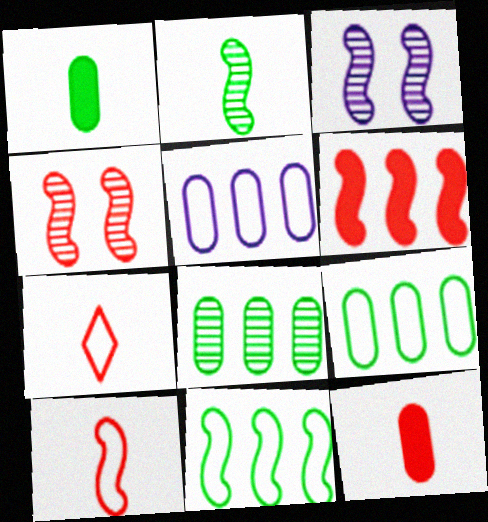[[4, 6, 10]]